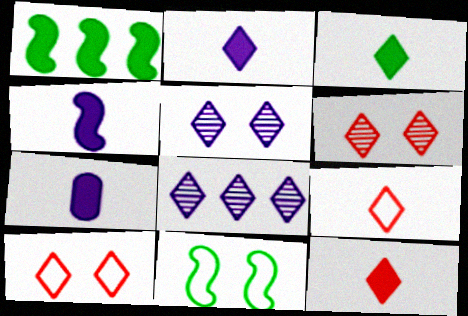[[2, 3, 12], 
[2, 4, 7], 
[3, 8, 10]]